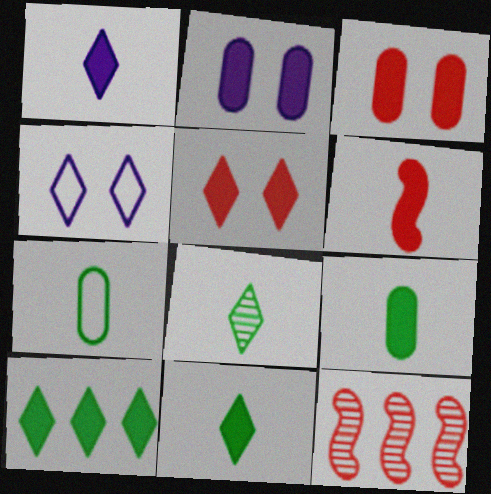[[1, 5, 10], 
[1, 6, 9], 
[2, 6, 10], 
[4, 9, 12]]